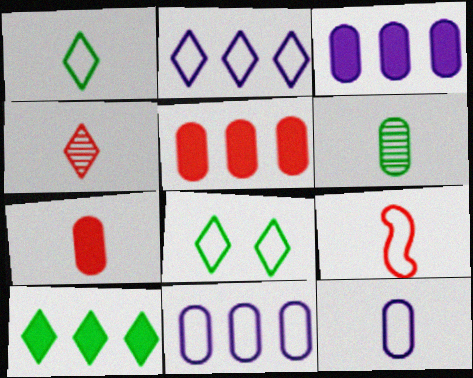[[1, 9, 12], 
[4, 7, 9], 
[6, 7, 12], 
[8, 9, 11]]